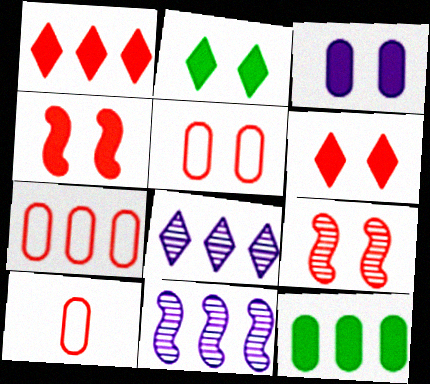[[1, 9, 10], 
[2, 3, 4], 
[2, 10, 11], 
[5, 6, 9], 
[5, 7, 10]]